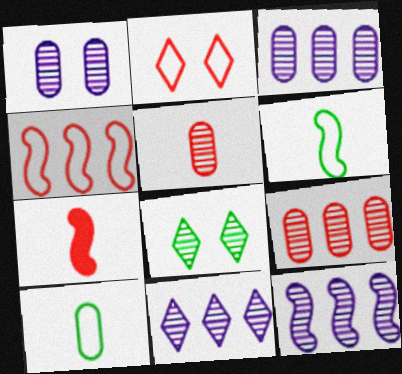[[2, 7, 9], 
[3, 11, 12], 
[5, 8, 12]]